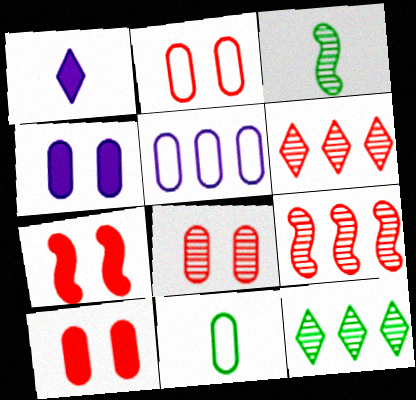[[2, 5, 11], 
[2, 8, 10]]